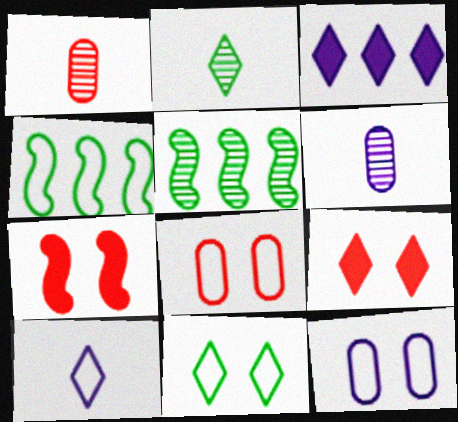[[4, 6, 9], 
[4, 8, 10]]